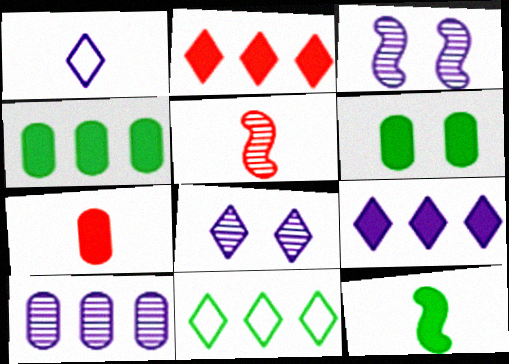[[1, 8, 9], 
[3, 7, 11]]